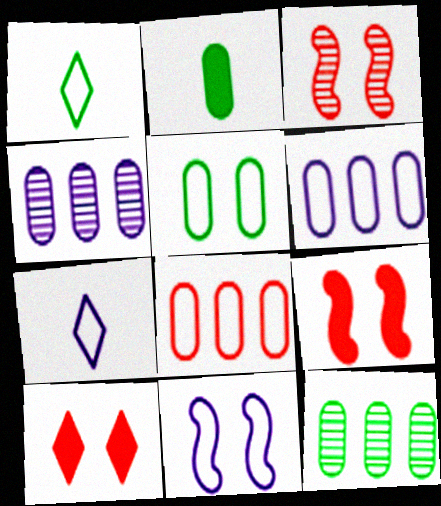[[1, 4, 9], 
[1, 8, 11], 
[2, 5, 12], 
[6, 7, 11], 
[7, 9, 12]]